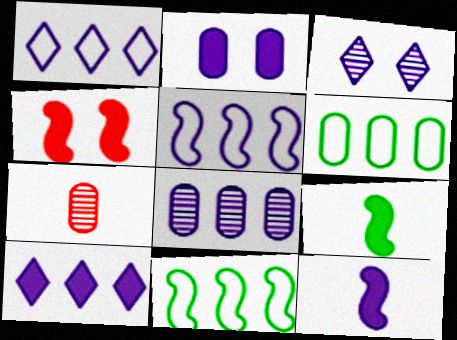[[2, 6, 7], 
[2, 10, 12], 
[5, 8, 10]]